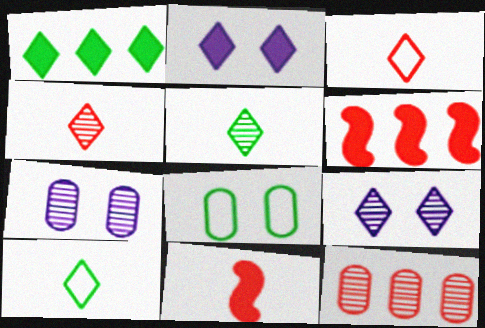[[1, 3, 9], 
[6, 7, 10]]